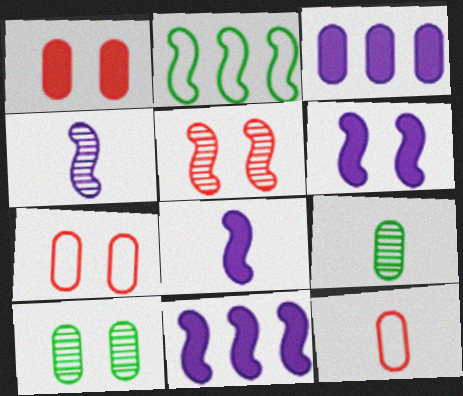[[2, 5, 8], 
[3, 7, 9], 
[3, 10, 12], 
[6, 8, 11]]